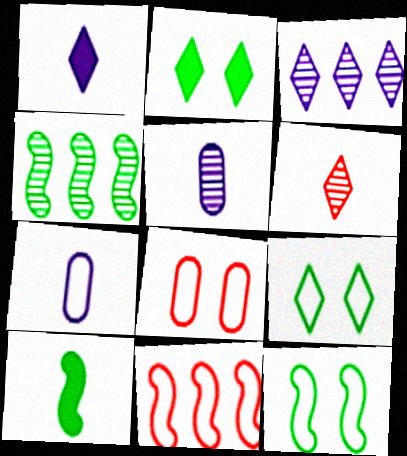[[1, 4, 8], 
[2, 5, 11], 
[3, 8, 10], 
[4, 10, 12], 
[6, 7, 10], 
[7, 9, 11]]